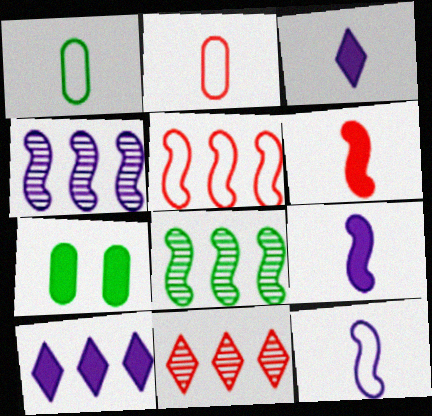[[6, 7, 10], 
[7, 11, 12]]